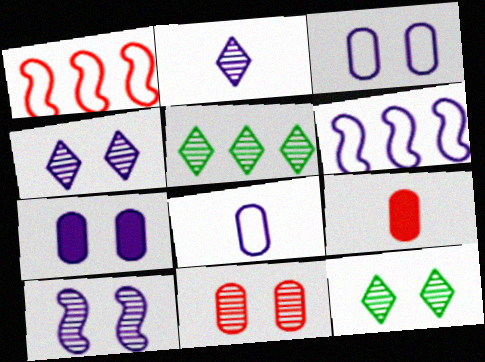[[2, 6, 7], 
[6, 9, 12], 
[10, 11, 12]]